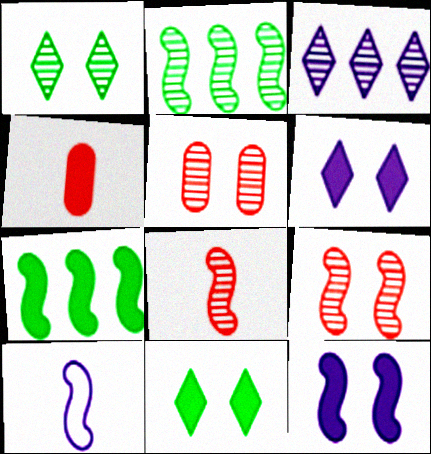[[4, 6, 7], 
[7, 9, 10]]